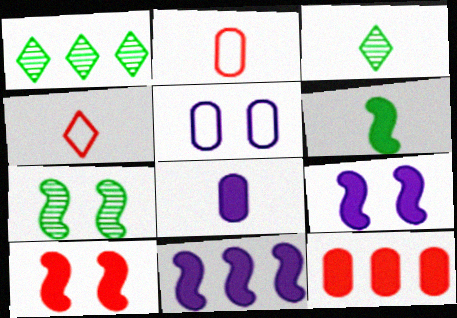[[1, 2, 9], 
[6, 10, 11]]